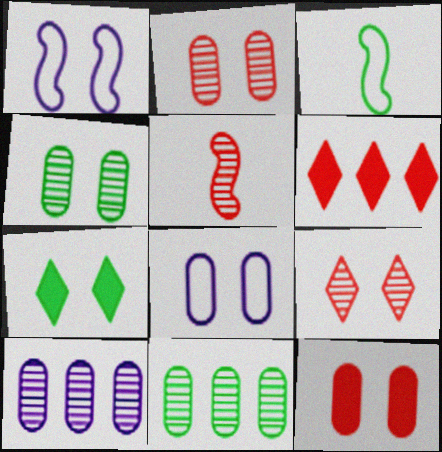[[1, 2, 7], 
[3, 7, 11], 
[4, 8, 12]]